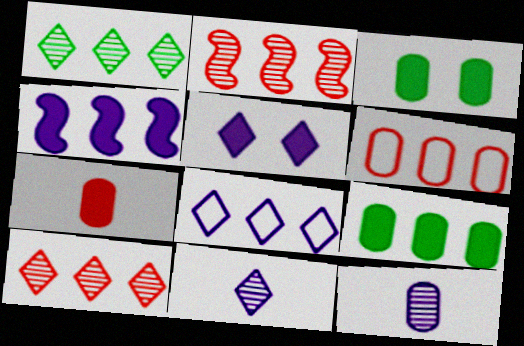[[1, 4, 6], 
[2, 8, 9], 
[3, 6, 12], 
[5, 8, 11]]